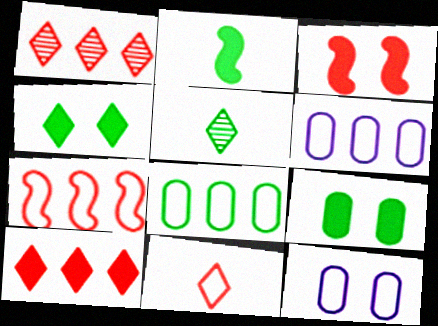[[1, 2, 12], 
[3, 5, 6]]